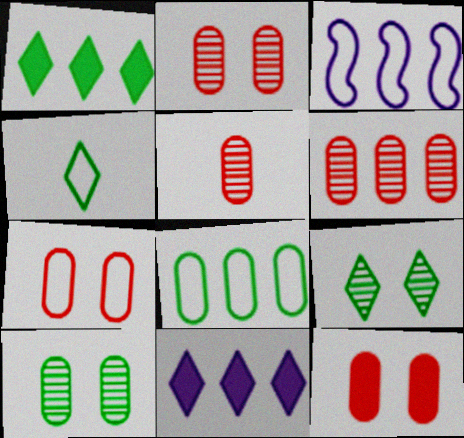[[1, 3, 6], 
[1, 4, 9], 
[2, 5, 6], 
[2, 7, 12], 
[3, 4, 7]]